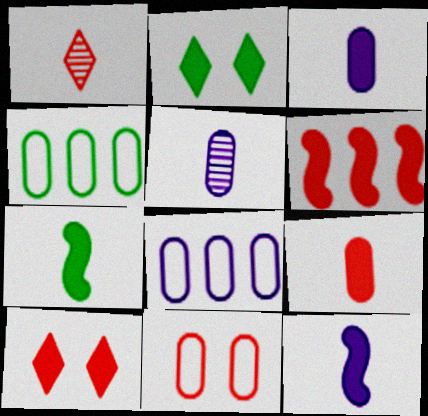[[1, 6, 11], 
[2, 3, 6], 
[6, 9, 10]]